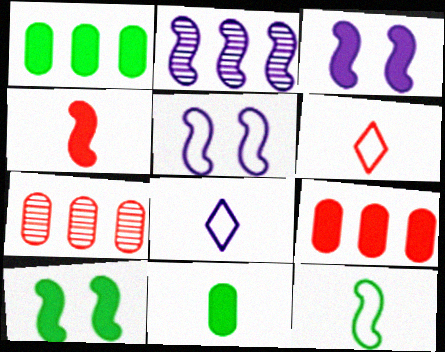[[7, 8, 10]]